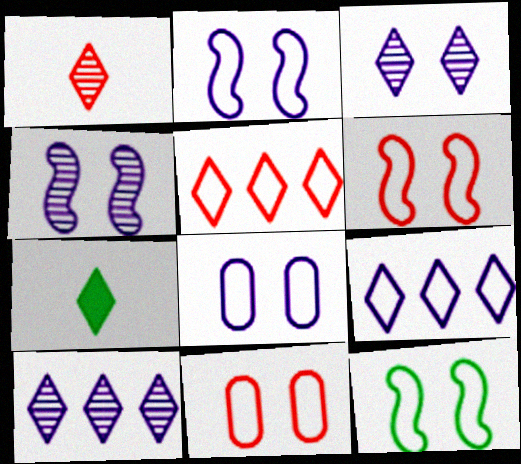[[2, 6, 12], 
[3, 5, 7]]